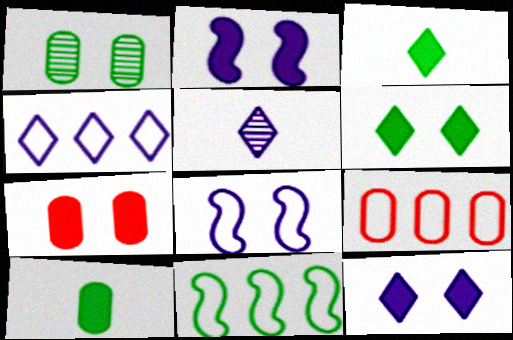[[1, 3, 11], 
[2, 6, 7], 
[4, 5, 12], 
[4, 9, 11], 
[5, 7, 11]]